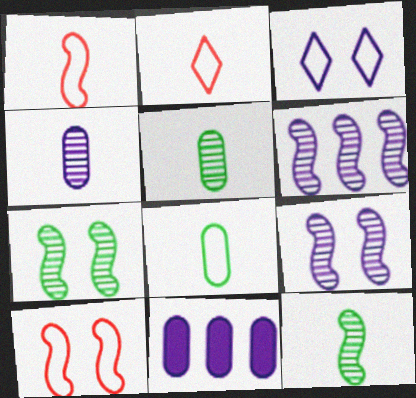[[2, 7, 11]]